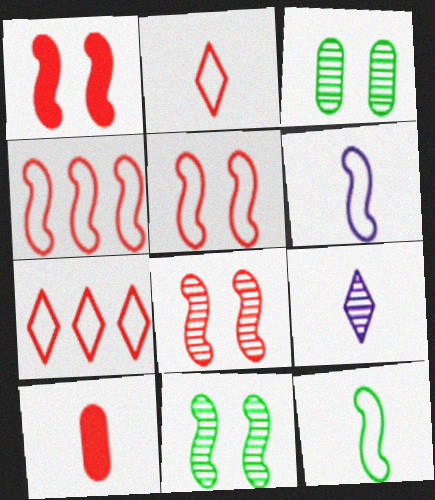[[1, 5, 8], 
[7, 8, 10], 
[9, 10, 12]]